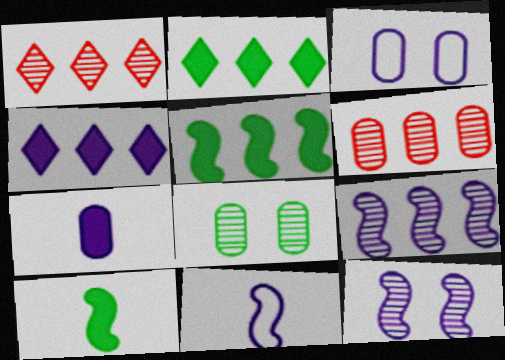[[1, 3, 10]]